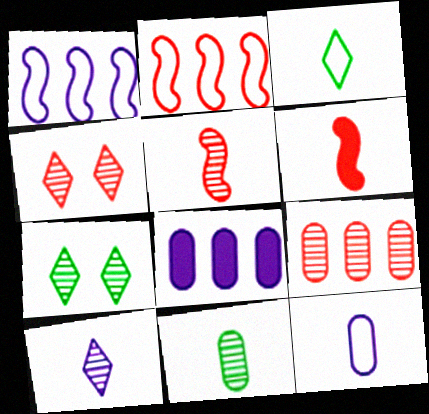[[4, 5, 9], 
[5, 10, 11]]